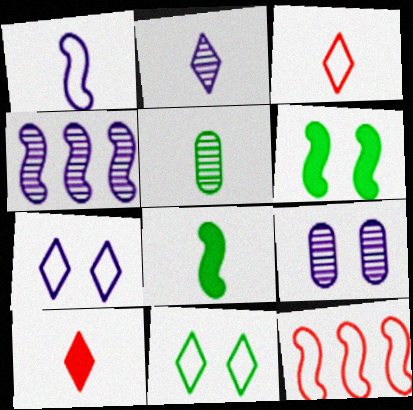[[1, 5, 10], 
[2, 4, 9]]